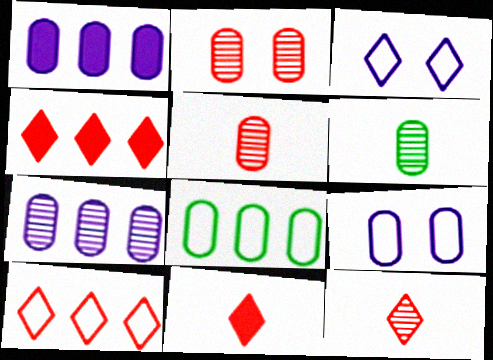[[2, 6, 7]]